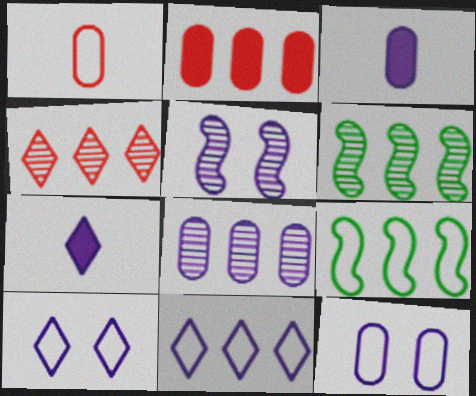[[1, 9, 10], 
[2, 6, 11], 
[3, 5, 11], 
[3, 8, 12], 
[4, 6, 8]]